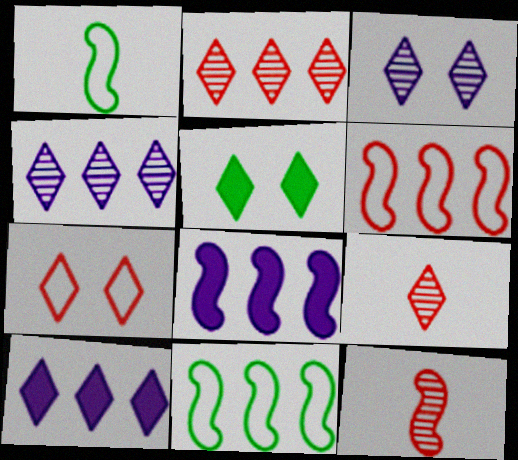[[3, 5, 7]]